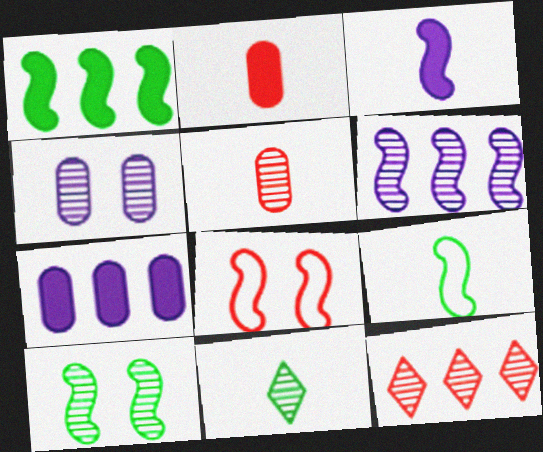[[1, 9, 10], 
[2, 8, 12], 
[7, 8, 11]]